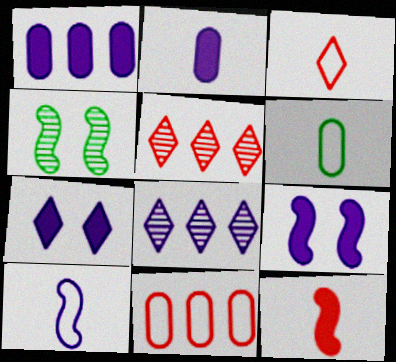[[1, 3, 4], 
[3, 6, 10], 
[5, 6, 9]]